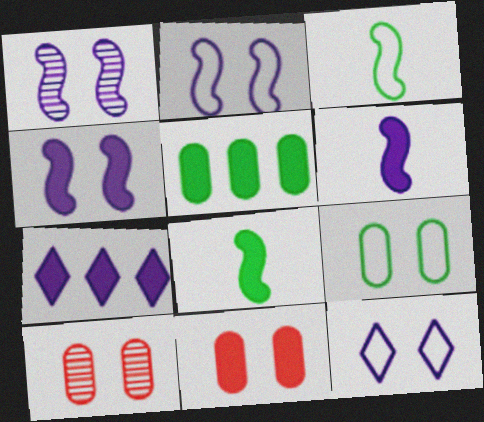[[1, 2, 4], 
[3, 7, 10], 
[7, 8, 11]]